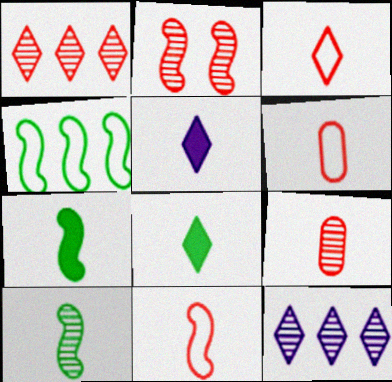[[1, 2, 9], 
[3, 6, 11], 
[5, 6, 10]]